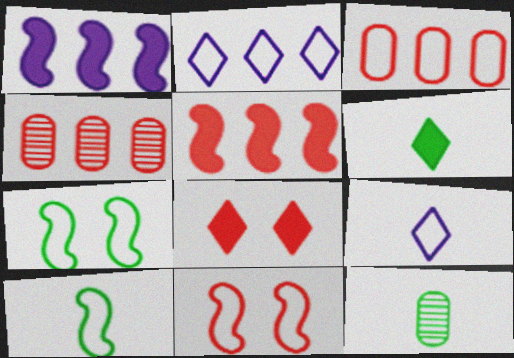[[3, 7, 9], 
[6, 10, 12]]